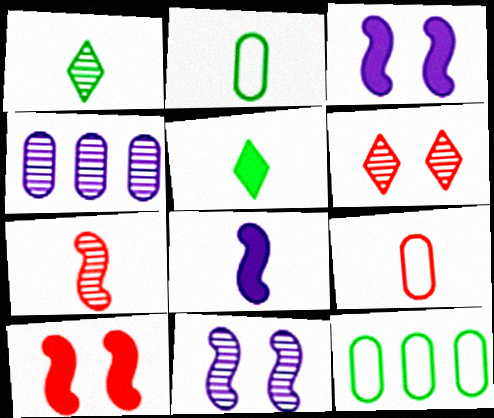[[1, 8, 9], 
[6, 8, 12]]